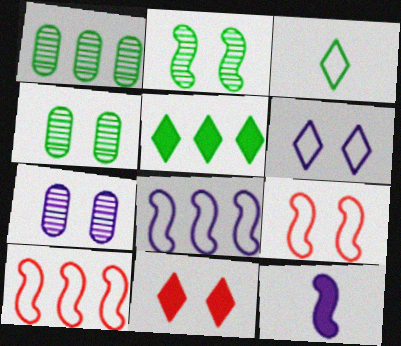[[2, 10, 12]]